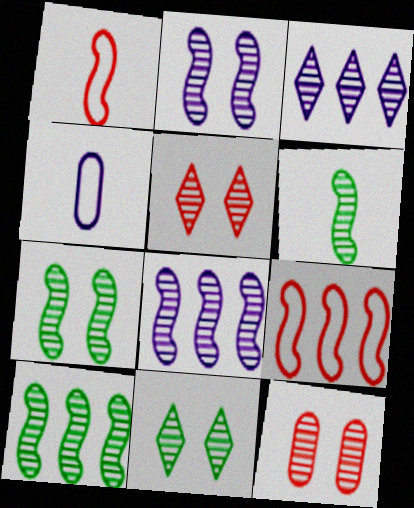[[2, 11, 12], 
[3, 6, 12], 
[6, 7, 10]]